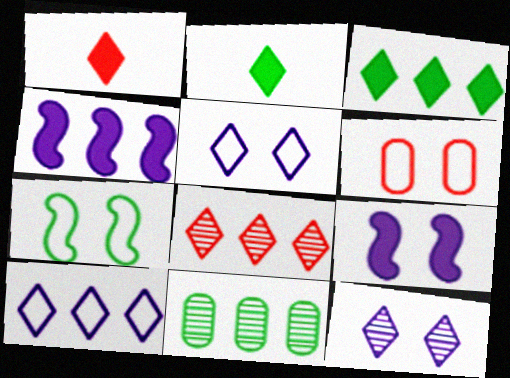[[2, 5, 8], 
[2, 7, 11], 
[3, 8, 10], 
[5, 6, 7]]